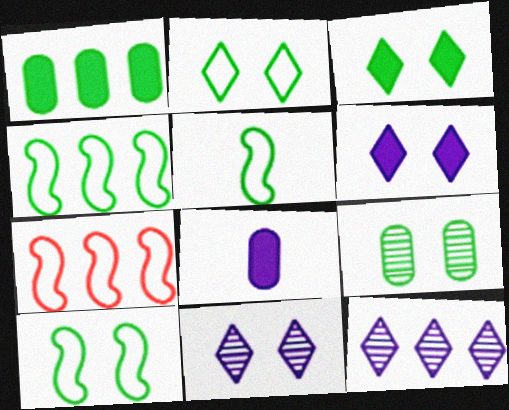[[1, 7, 12], 
[3, 9, 10], 
[4, 5, 10]]